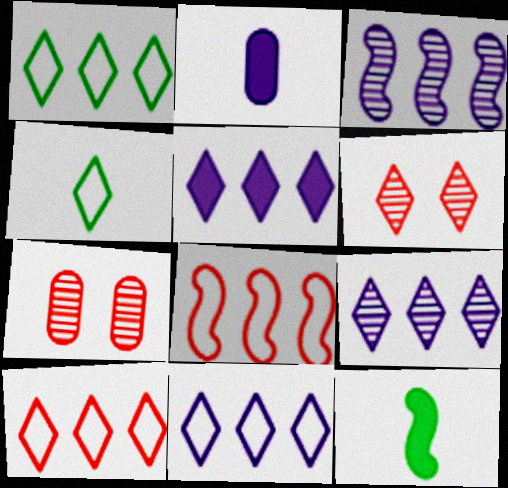[[1, 10, 11], 
[4, 5, 6], 
[5, 9, 11], 
[7, 11, 12]]